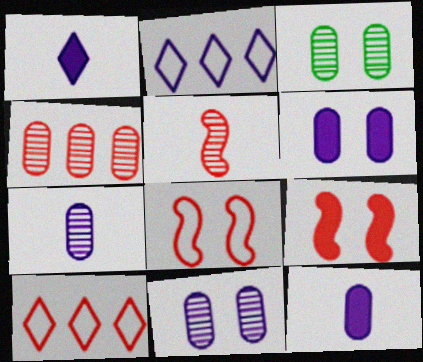[[3, 4, 7]]